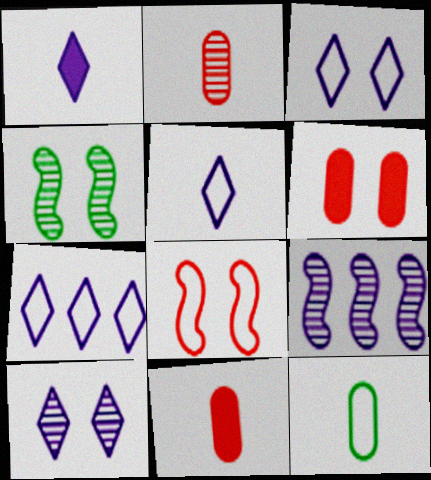[[1, 7, 10], 
[3, 4, 6], 
[3, 5, 7], 
[4, 7, 11], 
[7, 8, 12]]